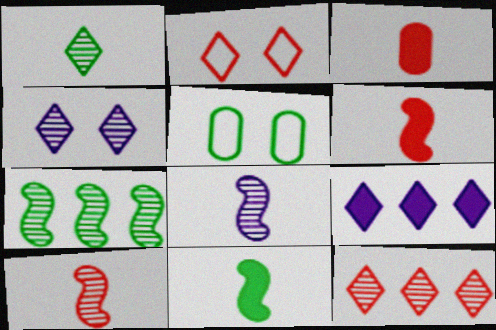[[1, 2, 9], 
[1, 4, 12], 
[5, 9, 10]]